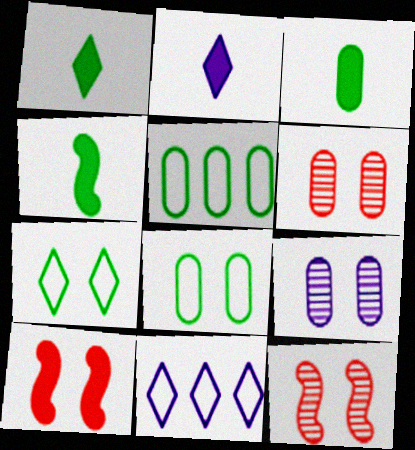[[1, 3, 4], 
[2, 5, 12], 
[3, 11, 12], 
[4, 6, 11], 
[7, 9, 10]]